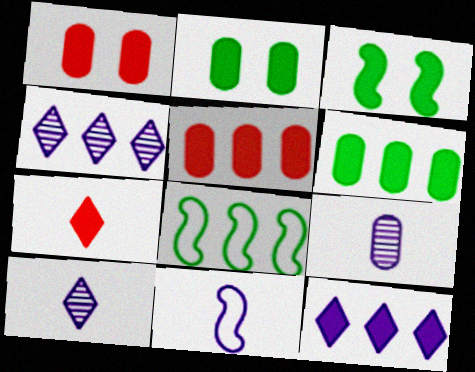[[1, 8, 10], 
[4, 5, 8]]